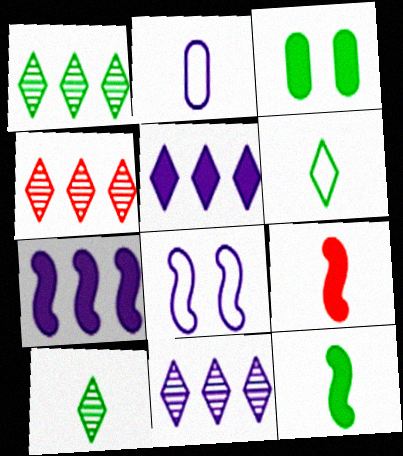[[1, 4, 11], 
[2, 9, 10], 
[3, 5, 9]]